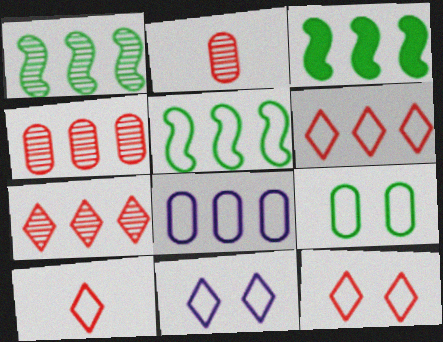[[1, 3, 5], 
[2, 3, 11], 
[3, 7, 8], 
[5, 6, 8], 
[6, 10, 12]]